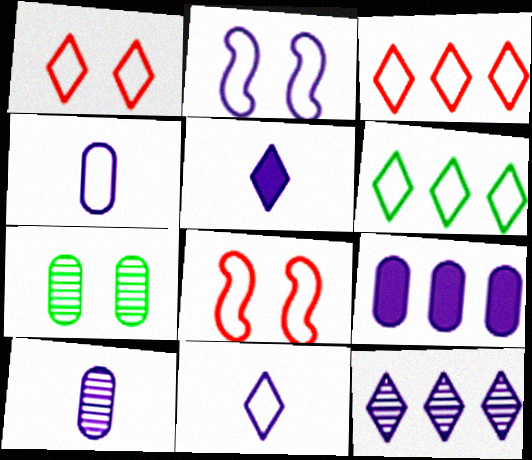[[1, 6, 11], 
[4, 6, 8]]